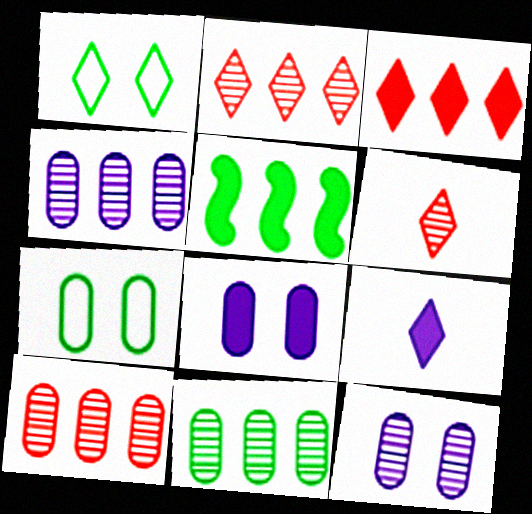[[1, 2, 9], 
[4, 10, 11]]